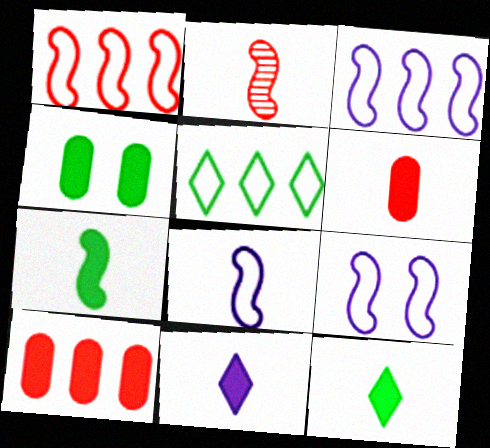[[2, 7, 8], 
[3, 8, 9], 
[6, 7, 11]]